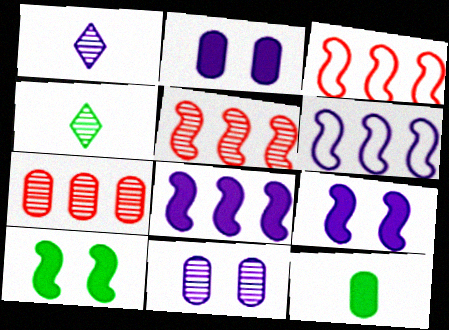[[1, 2, 6], 
[2, 3, 4], 
[4, 5, 11]]